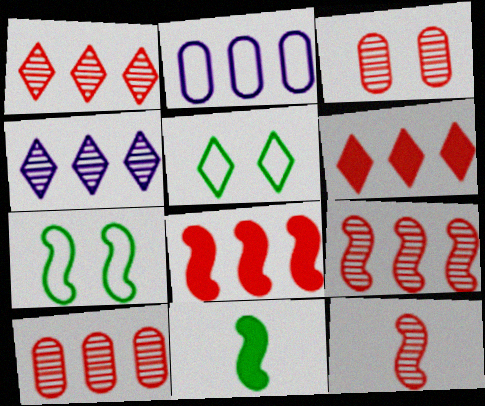[[1, 3, 12], 
[1, 9, 10]]